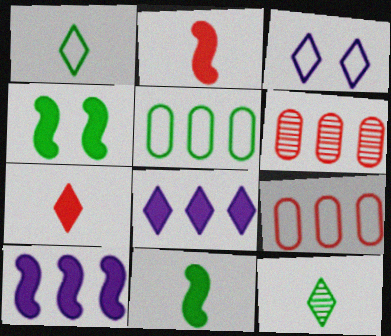[[2, 4, 10], 
[3, 6, 11], 
[4, 5, 12]]